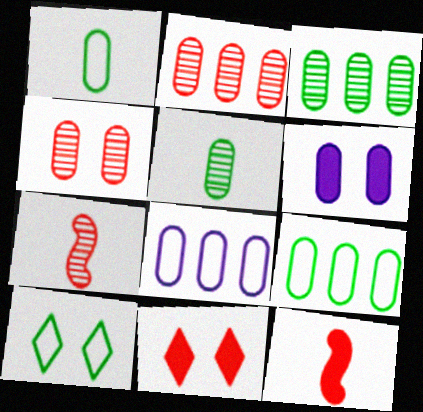[[1, 2, 6]]